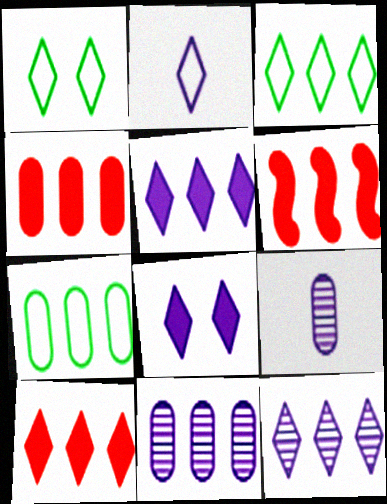[[1, 6, 9], 
[2, 8, 12], 
[3, 6, 11], 
[3, 10, 12], 
[4, 6, 10], 
[4, 7, 11], 
[6, 7, 12]]